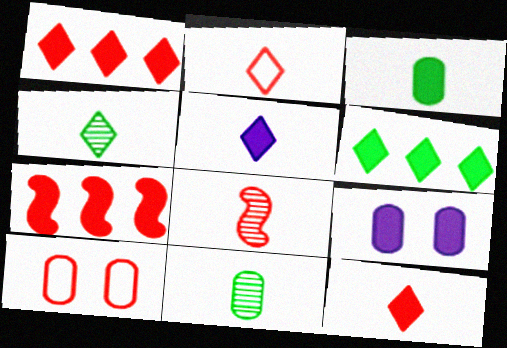[[1, 8, 10], 
[2, 4, 5]]